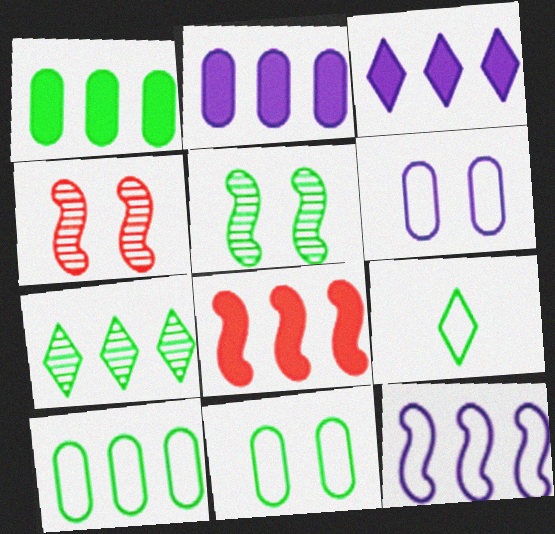[[1, 3, 8], 
[1, 5, 9], 
[2, 4, 9]]